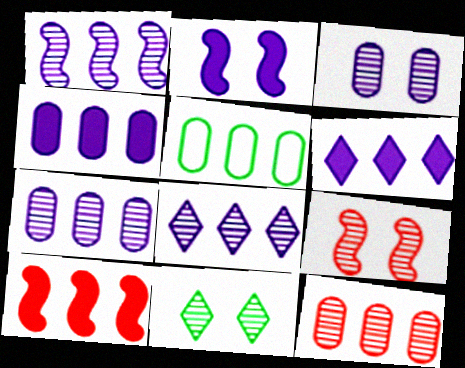[[1, 7, 8], 
[3, 9, 11], 
[4, 5, 12], 
[5, 8, 10]]